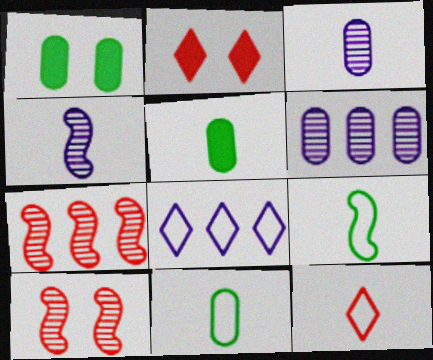[[2, 6, 9], 
[4, 5, 12], 
[5, 8, 10]]